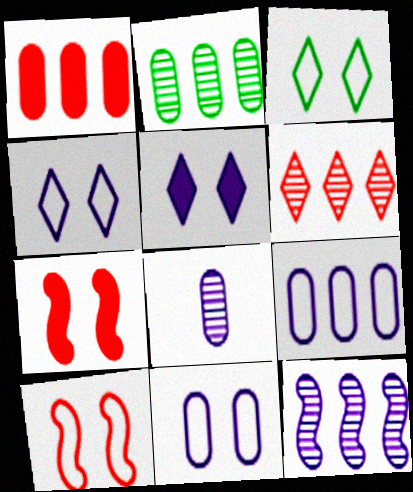[[1, 2, 9], 
[2, 6, 12], 
[3, 10, 11]]